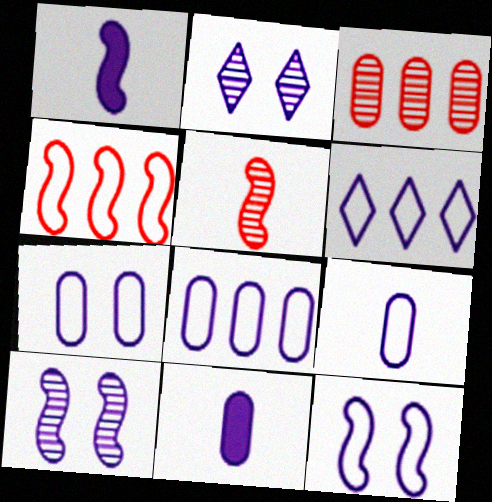[[1, 2, 8], 
[6, 9, 12], 
[6, 10, 11], 
[7, 8, 9]]